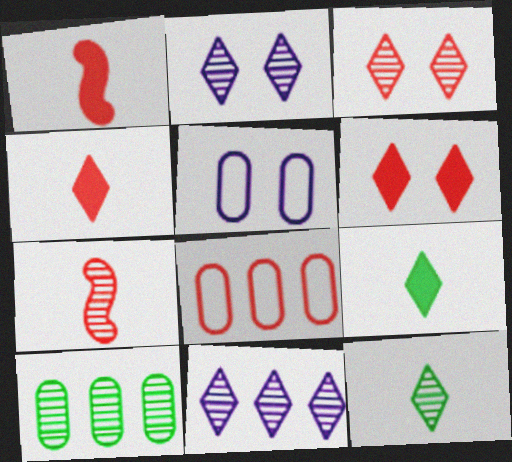[[1, 3, 8], 
[2, 7, 10], 
[3, 11, 12], 
[6, 7, 8]]